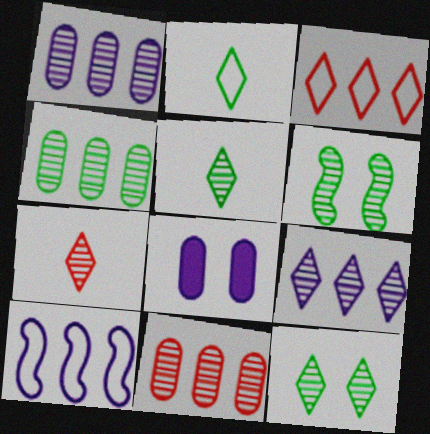[[1, 4, 11], 
[1, 6, 7], 
[4, 5, 6], 
[7, 9, 12]]